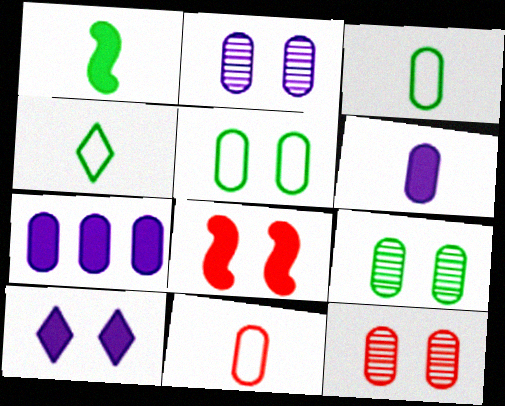[[2, 9, 12], 
[3, 7, 12], 
[7, 9, 11]]